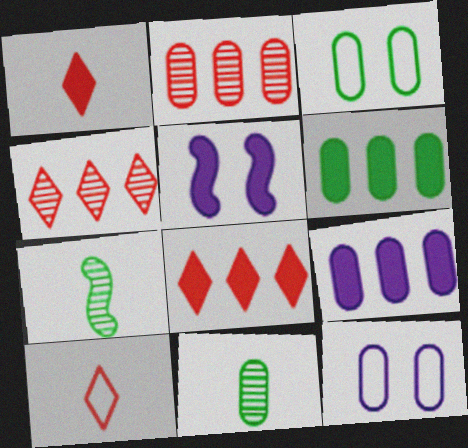[[1, 5, 6], 
[3, 6, 11], 
[7, 8, 12]]